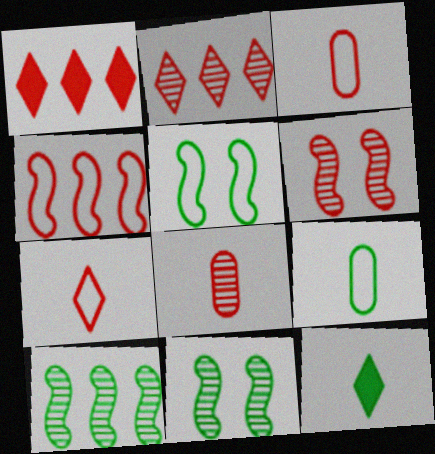[[1, 3, 6], 
[2, 6, 8]]